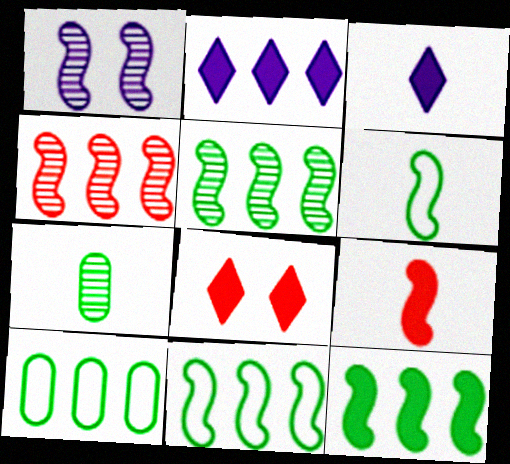[[1, 9, 11], 
[2, 4, 10], 
[5, 11, 12]]